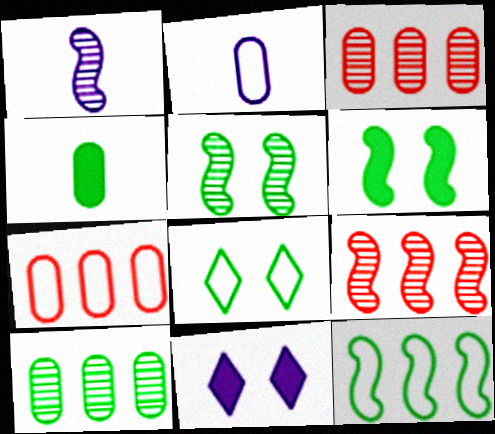[[1, 5, 9]]